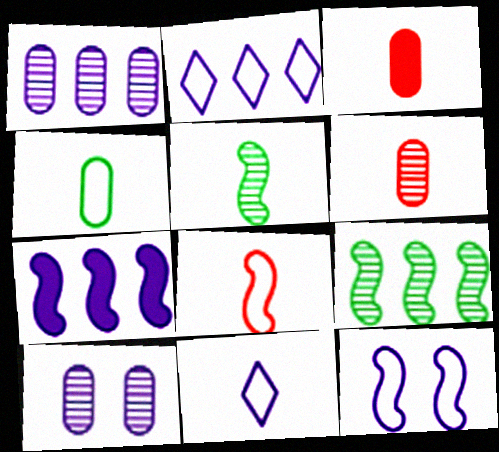[[1, 2, 7], 
[3, 5, 11], 
[4, 8, 11], 
[7, 10, 11]]